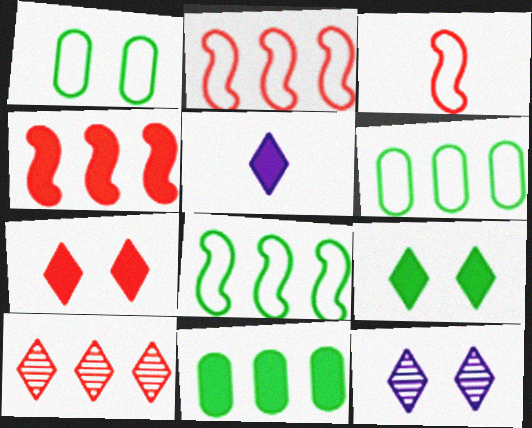[[3, 11, 12]]